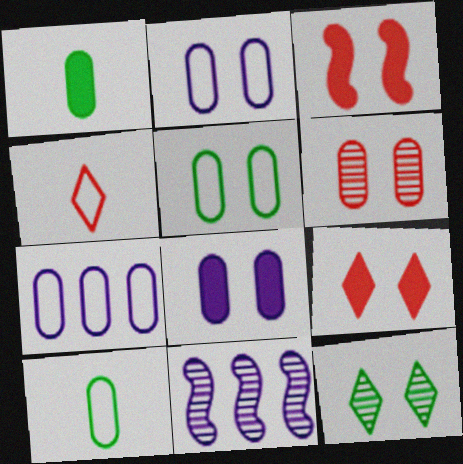[[1, 6, 7], 
[2, 3, 12], 
[5, 6, 8], 
[9, 10, 11]]